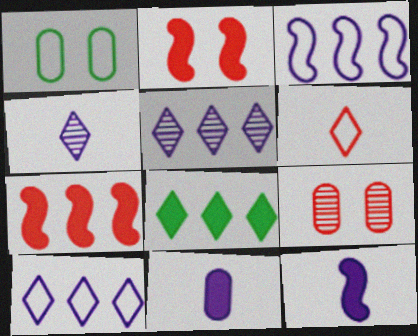[[1, 3, 6], 
[1, 4, 7], 
[2, 8, 11], 
[6, 7, 9]]